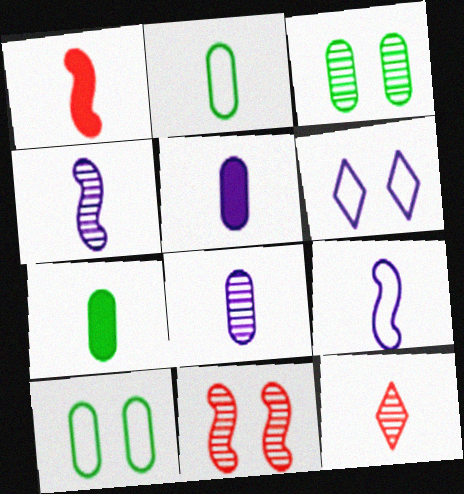[[7, 9, 12]]